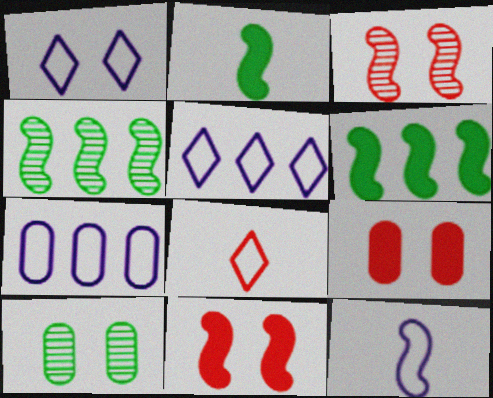[[1, 7, 12], 
[1, 10, 11], 
[3, 6, 12], 
[4, 11, 12]]